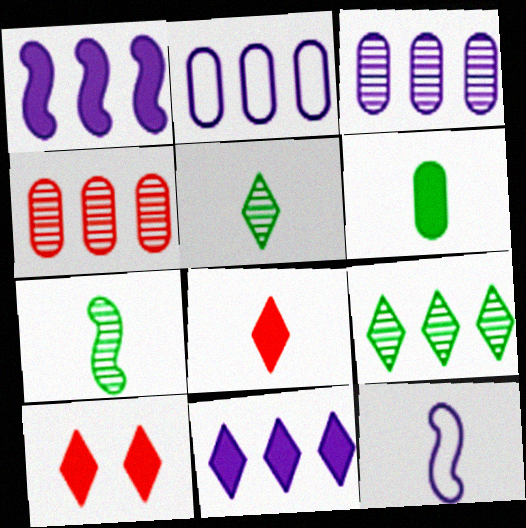[[1, 6, 10], 
[2, 7, 10]]